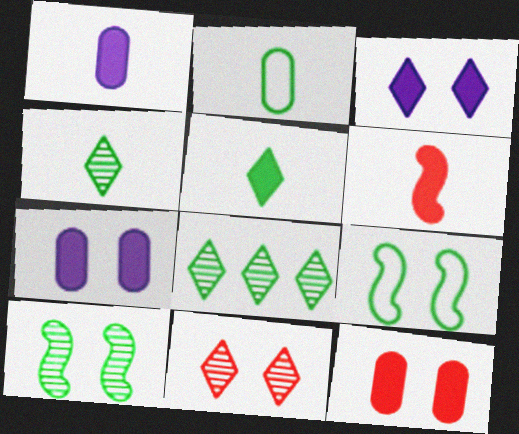[[1, 5, 6], 
[7, 9, 11]]